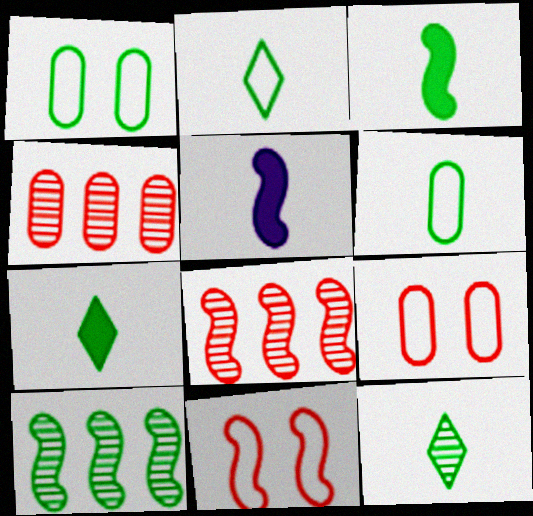[[1, 7, 10], 
[2, 7, 12], 
[3, 6, 12], 
[5, 10, 11]]